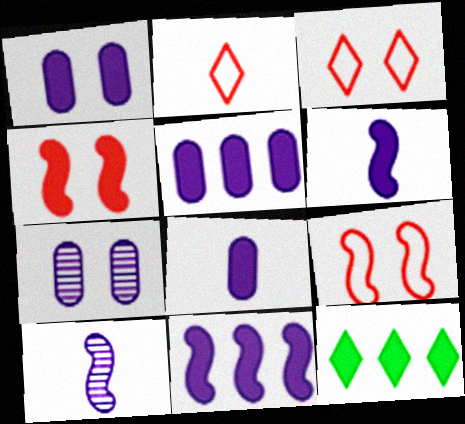[[1, 5, 8], 
[4, 8, 12]]